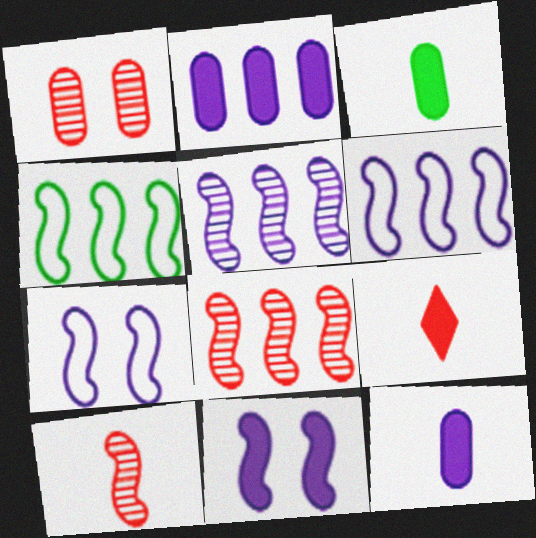[[4, 10, 11]]